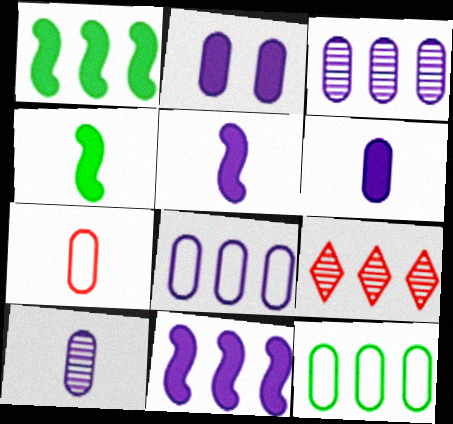[[1, 8, 9], 
[2, 8, 10], 
[9, 11, 12]]